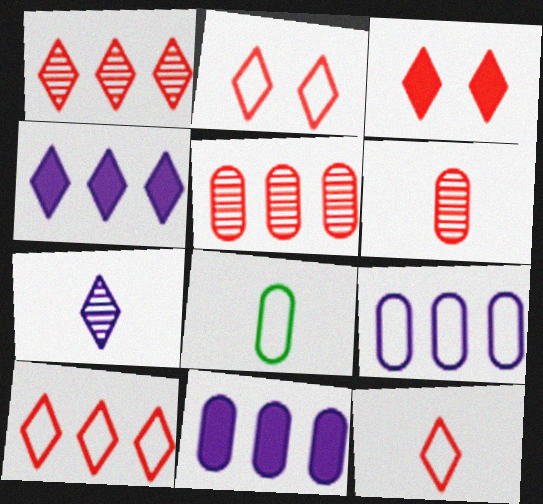[[1, 3, 12], 
[2, 10, 12]]